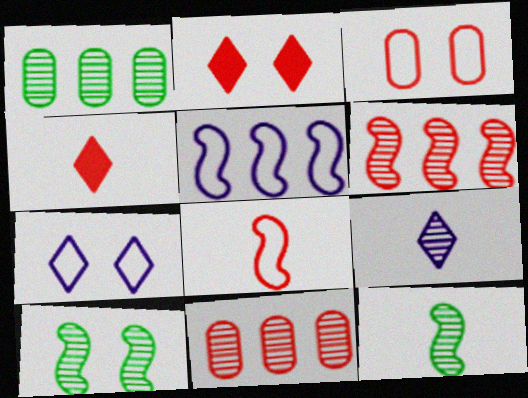[[2, 8, 11], 
[3, 4, 6], 
[9, 10, 11]]